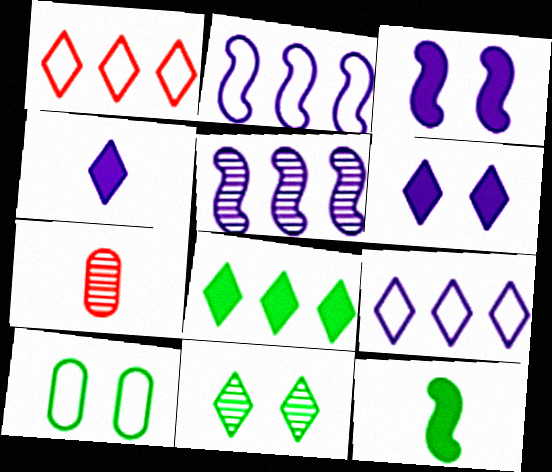[[1, 4, 11], 
[5, 7, 11]]